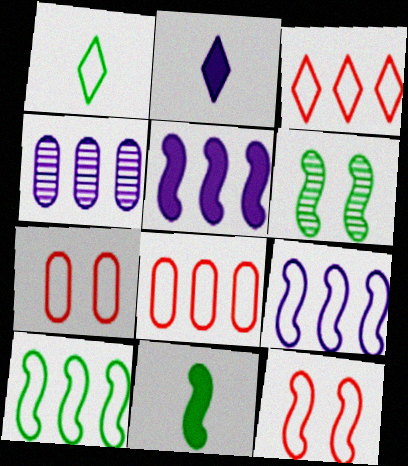[[1, 7, 9], 
[2, 6, 8], 
[6, 10, 11]]